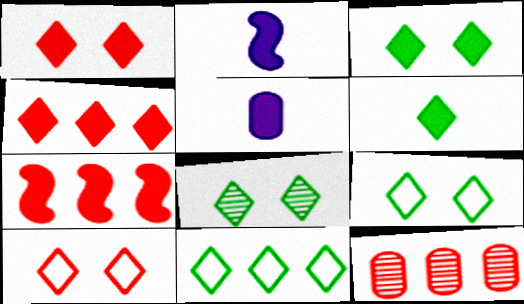[[2, 9, 12], 
[3, 5, 7], 
[3, 8, 9], 
[6, 8, 11]]